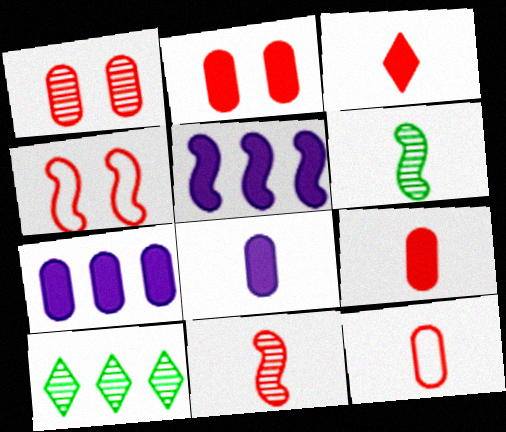[[3, 11, 12], 
[4, 5, 6], 
[4, 8, 10]]